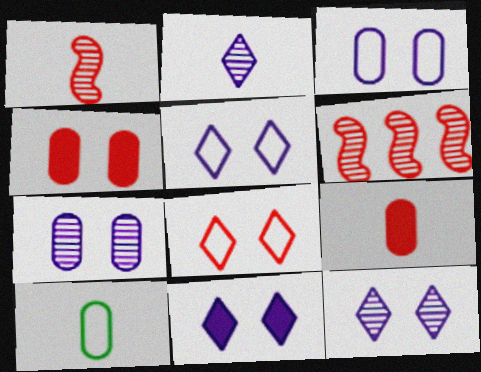[[5, 11, 12], 
[6, 8, 9], 
[6, 10, 11]]